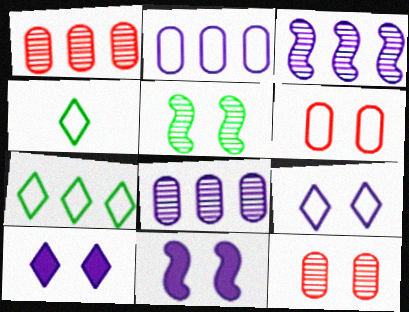[[1, 4, 11], 
[5, 6, 10]]